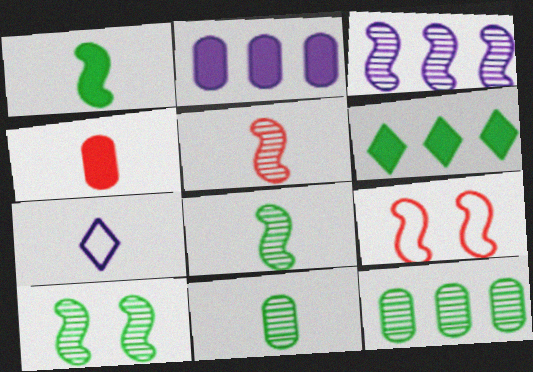[[1, 3, 9], 
[3, 5, 10], 
[4, 7, 8]]